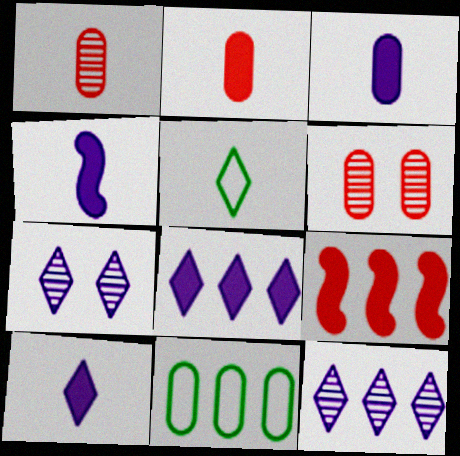[[1, 4, 5], 
[3, 4, 10], 
[3, 6, 11], 
[9, 11, 12]]